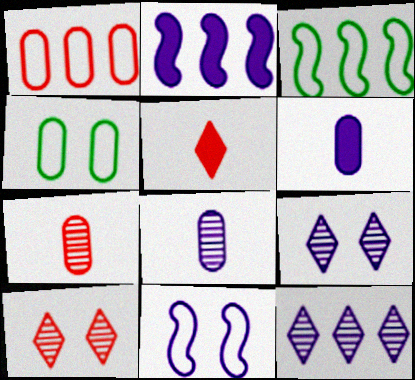[[3, 6, 10], 
[6, 11, 12]]